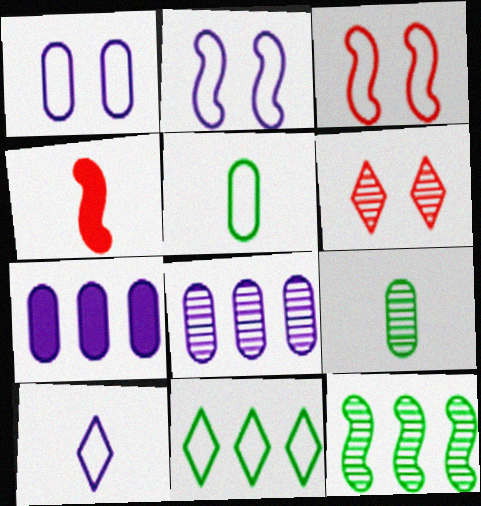[[2, 4, 12], 
[4, 9, 10]]